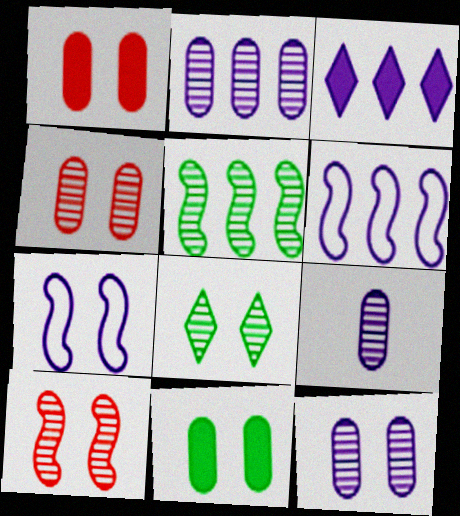[[1, 7, 8], 
[2, 3, 6], 
[2, 9, 12], 
[3, 7, 9], 
[8, 10, 12]]